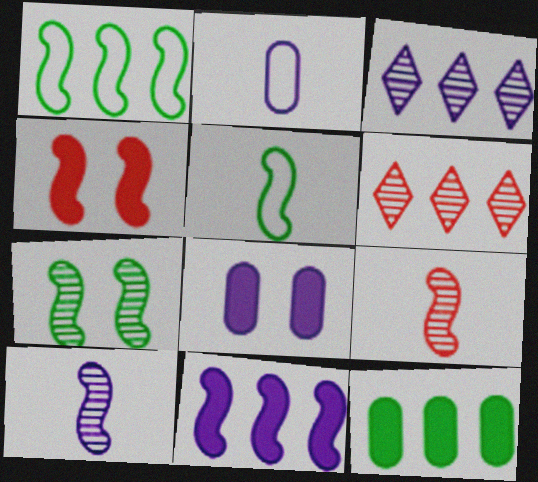[[1, 4, 10], 
[5, 6, 8]]